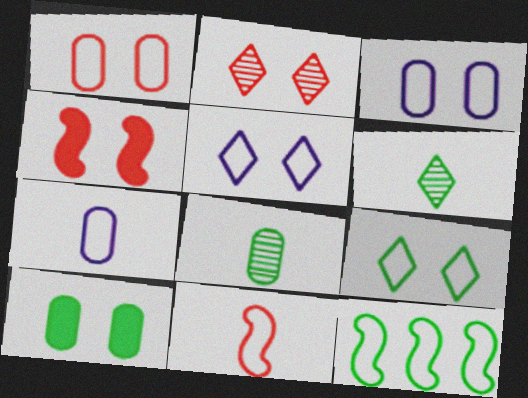[[1, 2, 4], 
[6, 10, 12]]